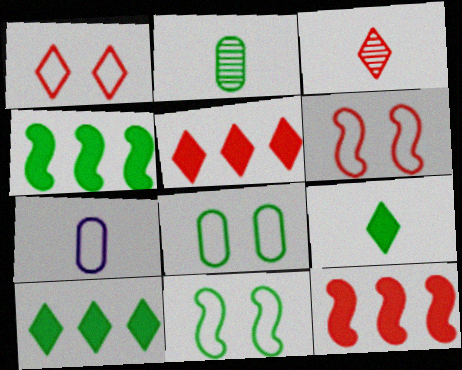[[1, 3, 5], 
[2, 10, 11]]